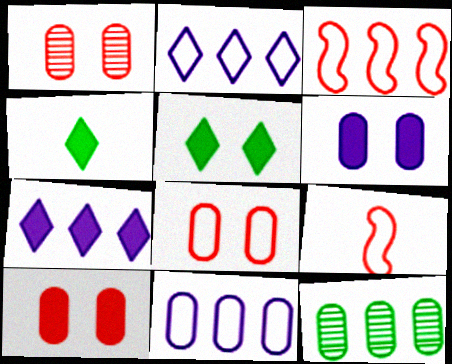[[1, 8, 10], 
[3, 7, 12]]